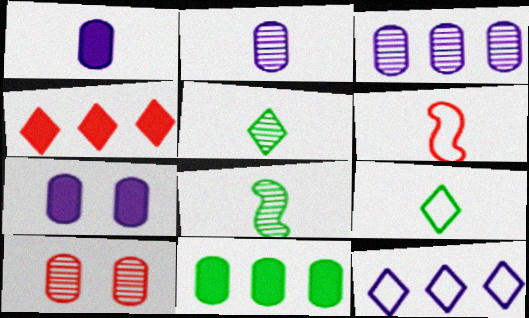[[1, 5, 6], 
[4, 6, 10]]